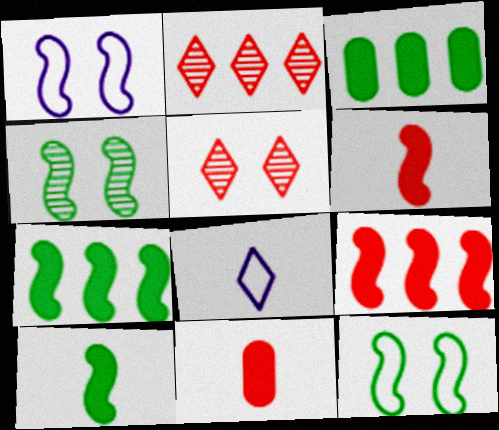[]